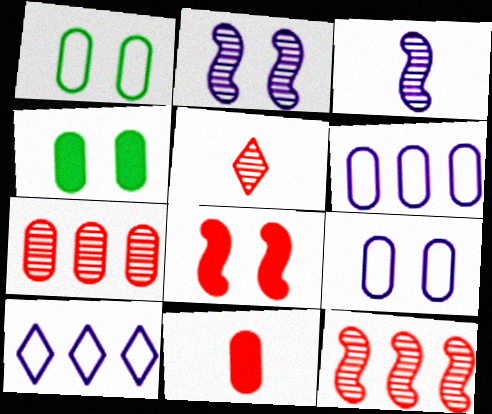[]